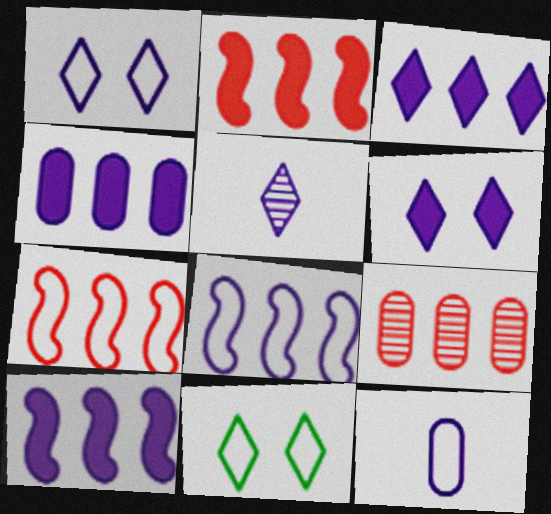[[1, 3, 5], 
[1, 8, 12], 
[3, 4, 10], 
[7, 11, 12]]